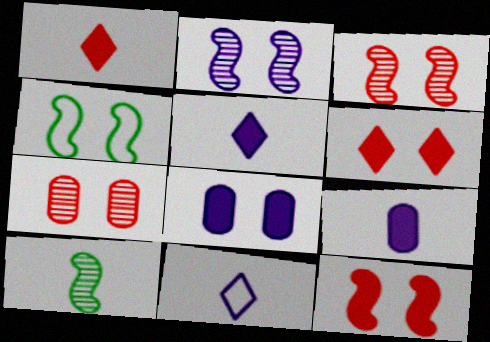[[2, 4, 12]]